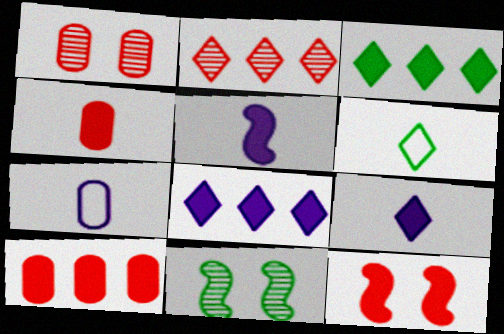[]